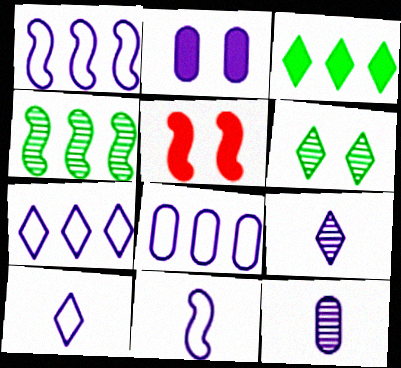[[1, 2, 9], 
[1, 7, 8], 
[2, 8, 12], 
[4, 5, 11]]